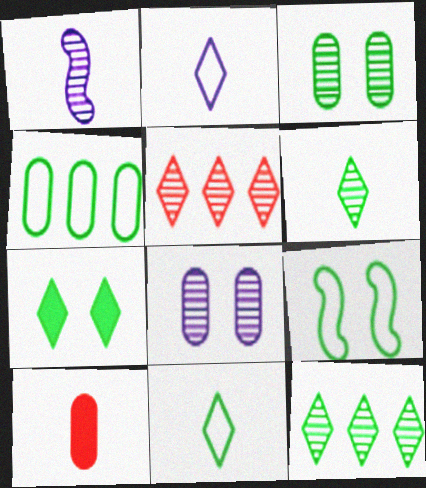[[1, 3, 5], 
[1, 10, 11], 
[2, 5, 7], 
[3, 7, 9], 
[4, 8, 10], 
[4, 9, 11], 
[7, 11, 12]]